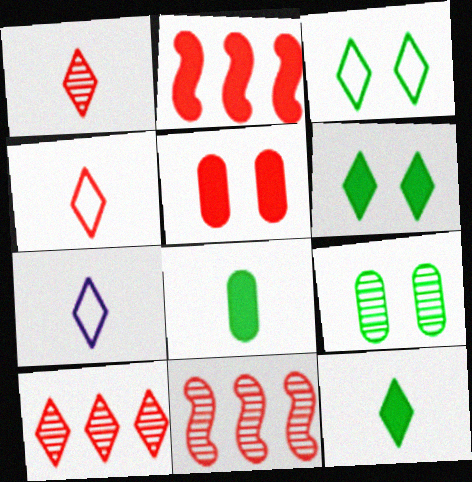[[1, 7, 12], 
[2, 7, 9], 
[4, 5, 11], 
[6, 7, 10]]